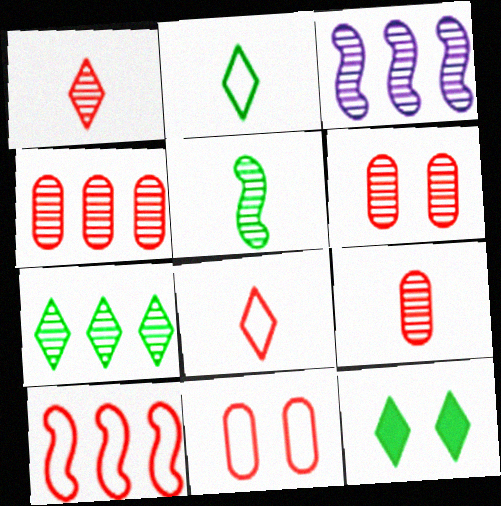[[2, 7, 12], 
[3, 4, 7], 
[4, 6, 9], 
[8, 10, 11]]